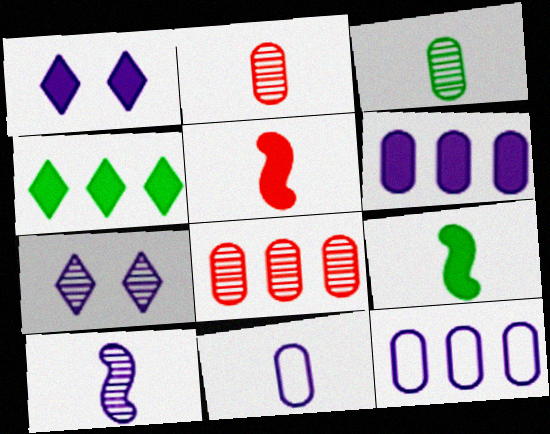[[1, 10, 12]]